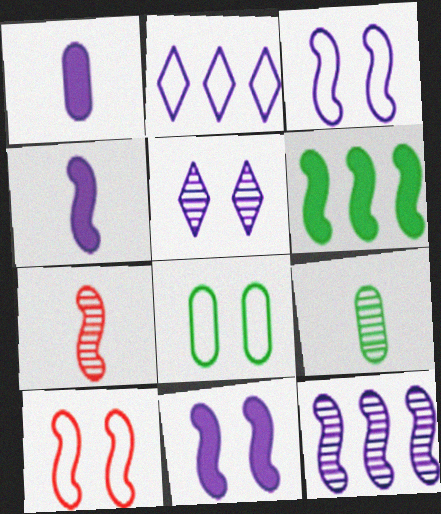[[3, 4, 12], 
[3, 6, 7]]